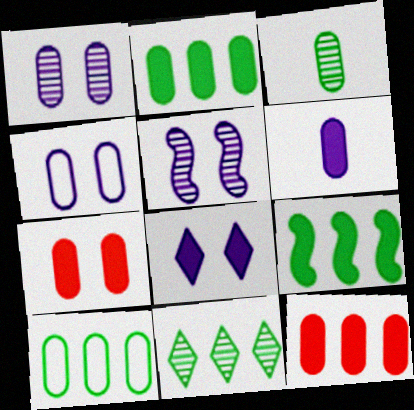[[2, 6, 7], 
[3, 4, 12], 
[4, 5, 8], 
[9, 10, 11]]